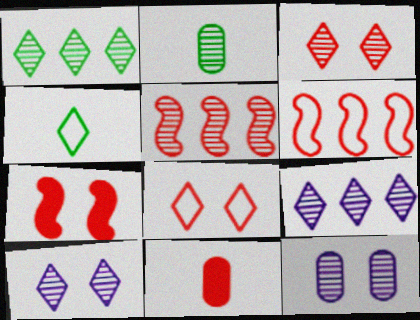[[2, 5, 10], 
[3, 6, 11], 
[5, 8, 11]]